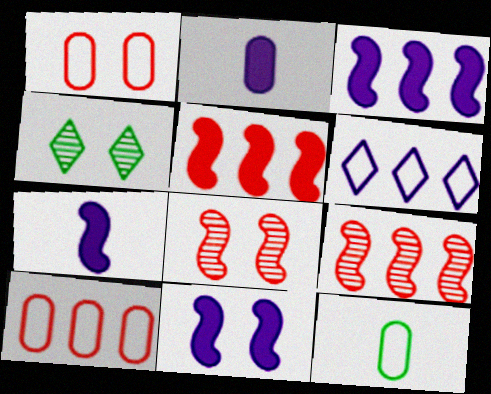[[1, 4, 11], 
[3, 7, 11], 
[4, 7, 10]]